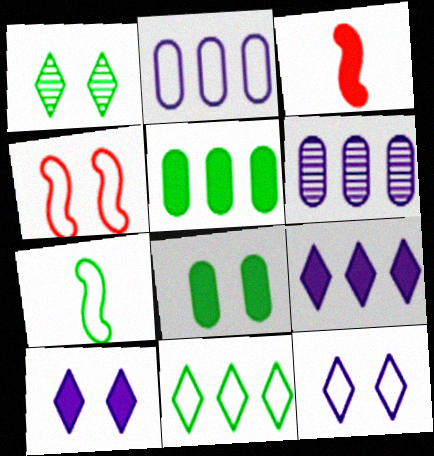[[1, 2, 3], 
[1, 5, 7], 
[3, 5, 10], 
[3, 8, 9]]